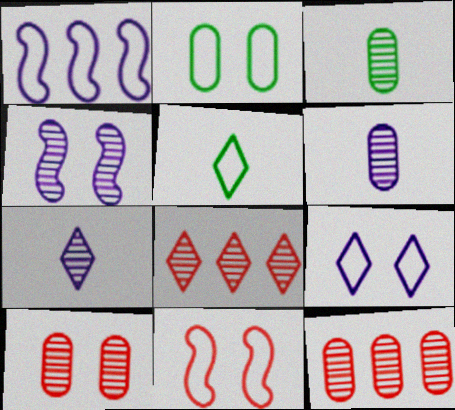[[2, 9, 11], 
[3, 4, 8]]